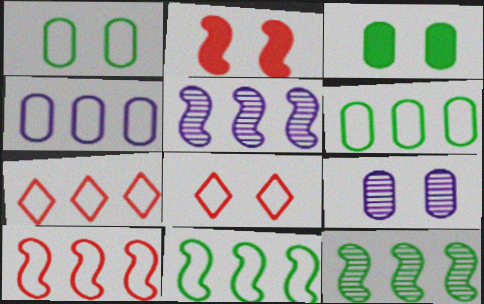[[4, 7, 11]]